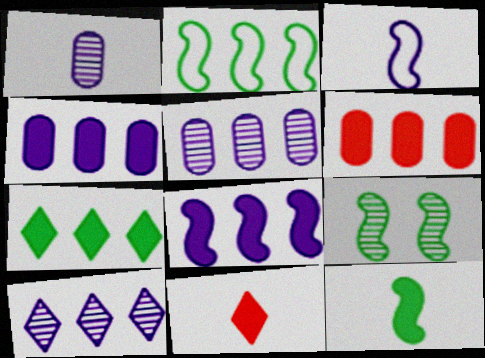[[2, 6, 10], 
[2, 9, 12], 
[6, 7, 8]]